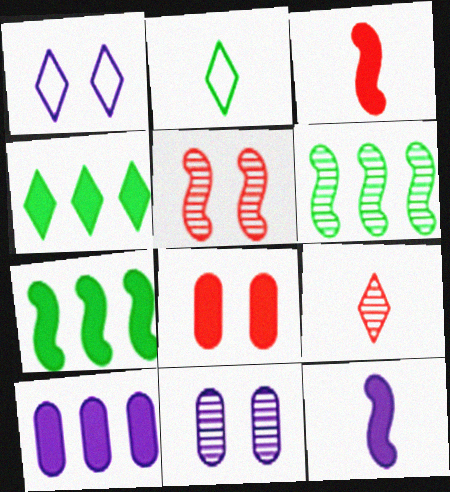[[1, 4, 9], 
[2, 5, 10], 
[4, 8, 12], 
[6, 9, 11]]